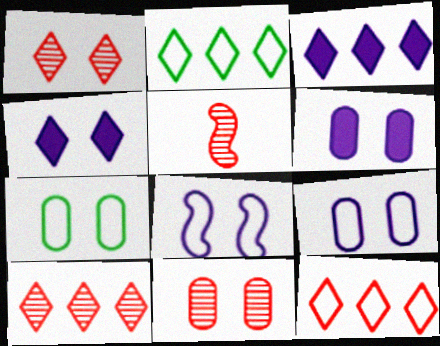[[2, 3, 10], 
[2, 5, 6], 
[3, 5, 7], 
[5, 10, 11], 
[6, 7, 11]]